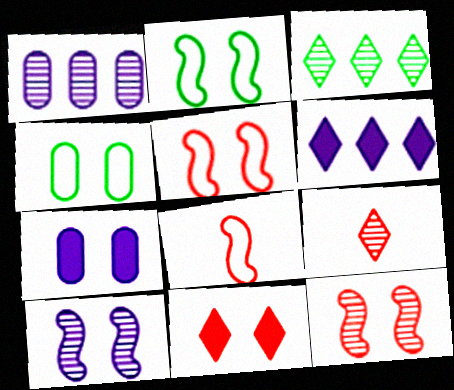[[3, 7, 8], 
[4, 10, 11]]